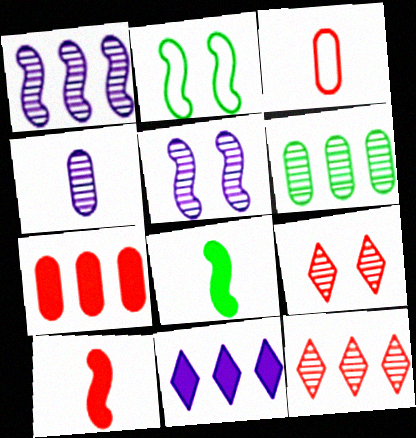[[1, 2, 10], 
[1, 6, 12]]